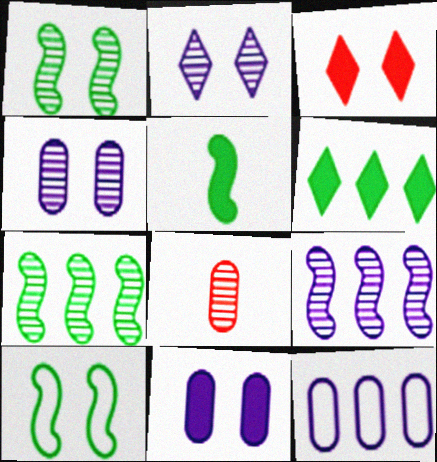[[2, 7, 8], 
[3, 4, 10], 
[5, 7, 10]]